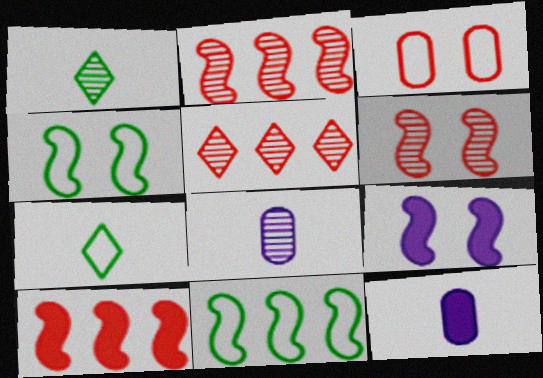[[4, 5, 12], 
[4, 6, 9]]